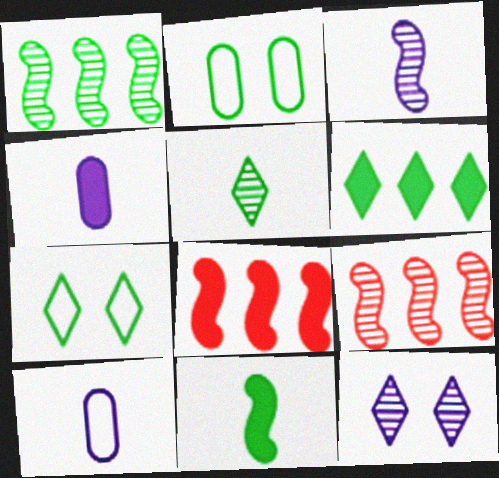[[4, 7, 9], 
[5, 6, 7]]